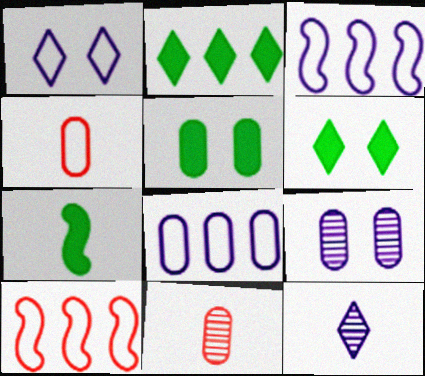[[2, 5, 7], 
[3, 6, 11], 
[4, 7, 12], 
[5, 8, 11], 
[5, 10, 12]]